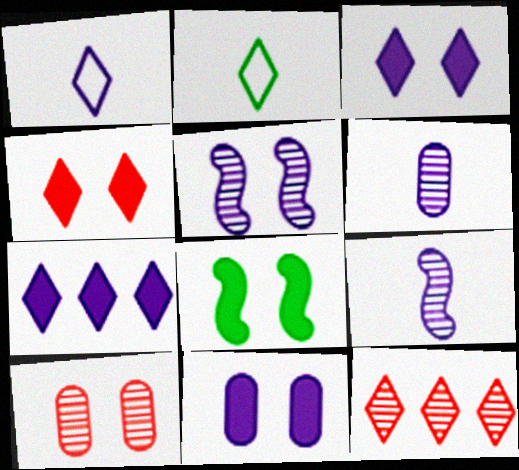[[2, 3, 12], 
[4, 8, 11]]